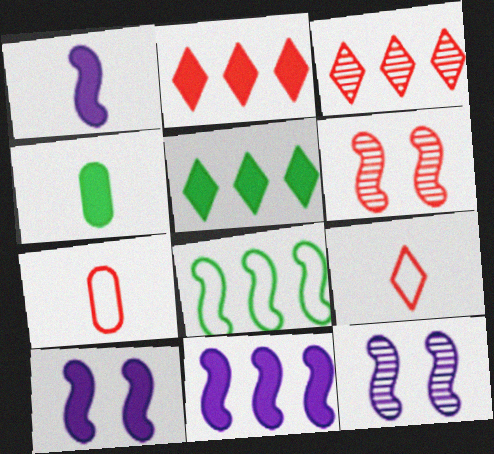[[1, 6, 8], 
[1, 10, 11], 
[2, 4, 10], 
[2, 6, 7], 
[5, 7, 12]]